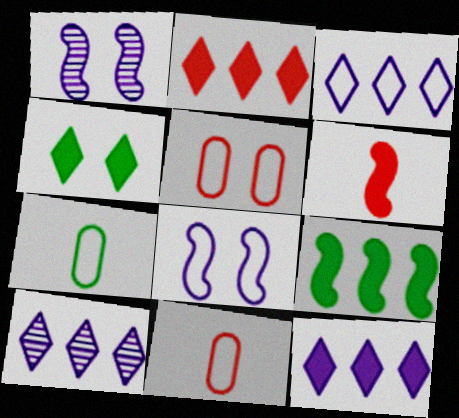[[1, 2, 7], 
[1, 4, 5], 
[3, 10, 12]]